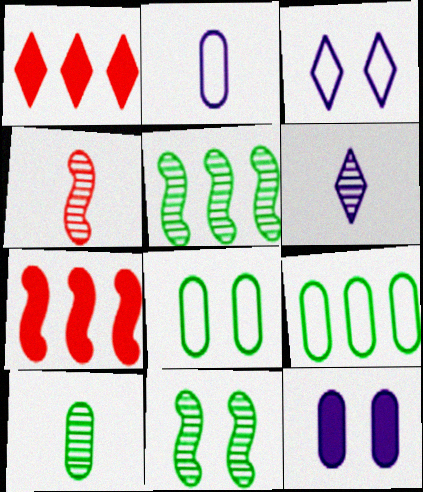[[1, 2, 11], 
[3, 7, 10], 
[4, 6, 10], 
[6, 7, 8]]